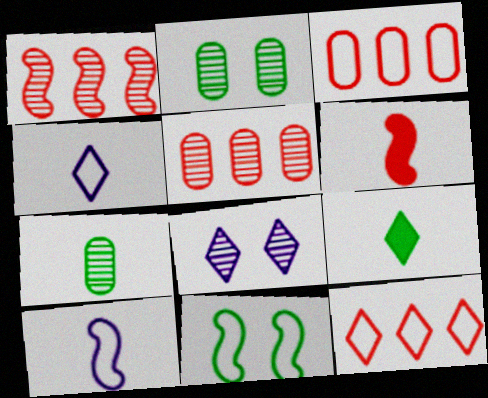[[1, 7, 8], 
[3, 4, 11], 
[4, 6, 7], 
[8, 9, 12]]